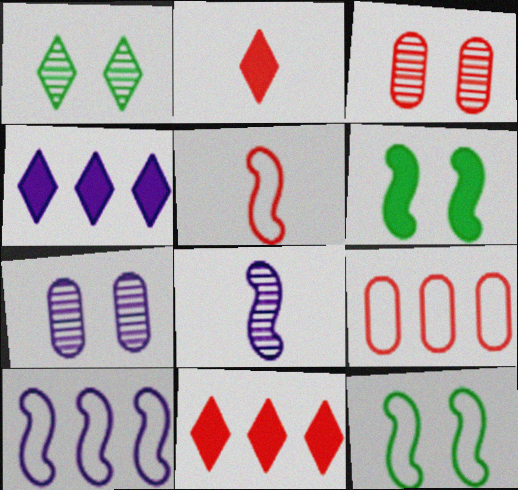[[3, 5, 11], 
[5, 10, 12]]